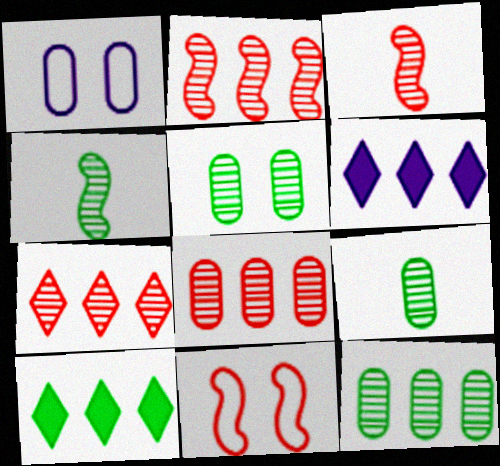[[1, 3, 10], 
[2, 7, 8], 
[5, 9, 12], 
[6, 9, 11]]